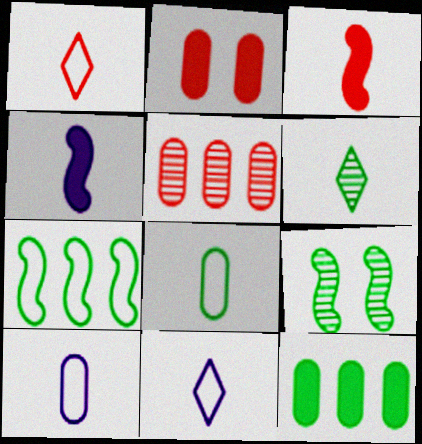[[3, 6, 10]]